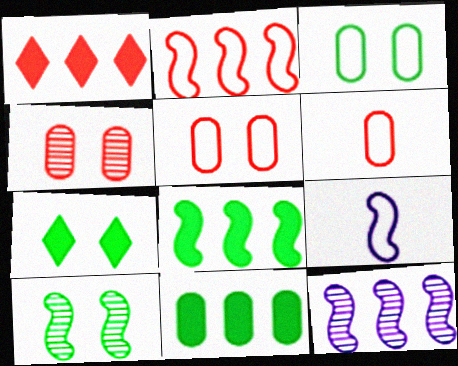[[2, 8, 12], 
[3, 7, 10], 
[6, 7, 12]]